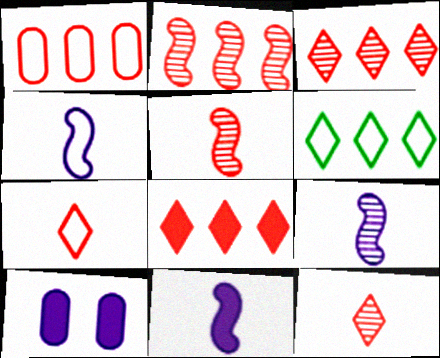[[1, 2, 8], 
[4, 9, 11], 
[5, 6, 10]]